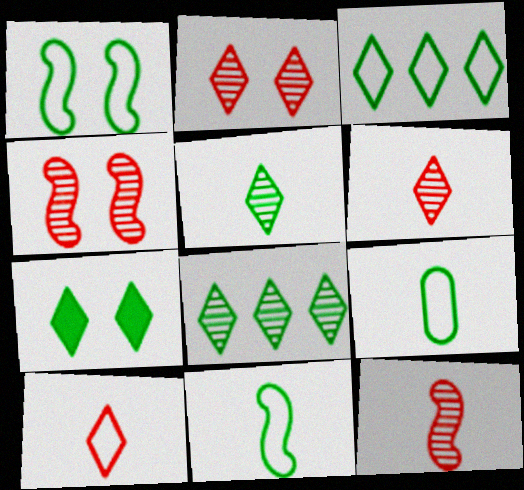[[1, 3, 9], 
[3, 5, 7]]